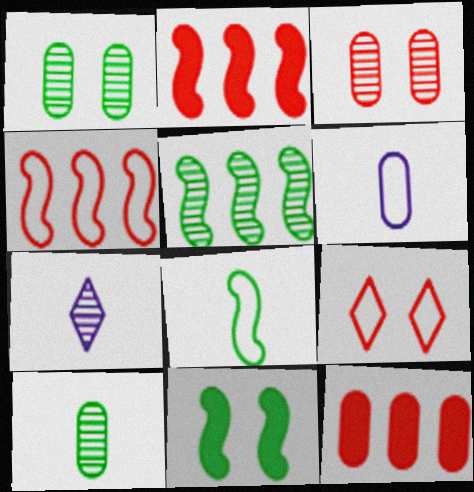[[1, 6, 12], 
[3, 5, 7], 
[5, 8, 11]]